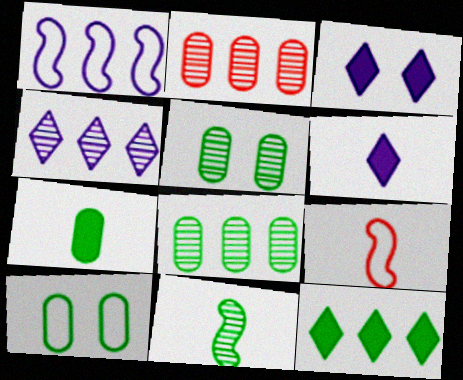[[1, 2, 12], 
[3, 8, 9], 
[7, 8, 10], 
[10, 11, 12]]